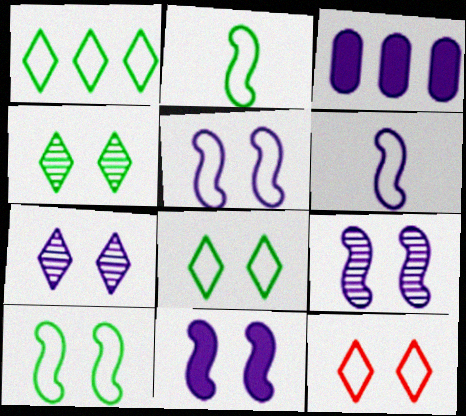[[3, 6, 7], 
[5, 9, 11]]